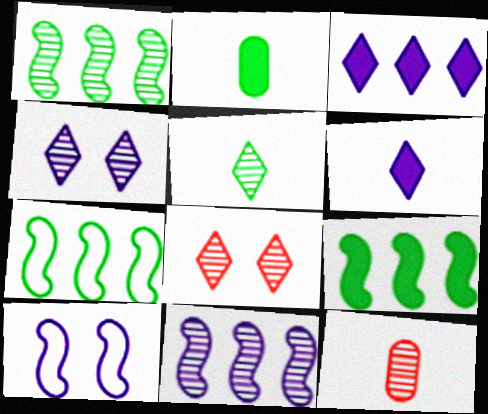[[1, 4, 12], 
[1, 7, 9]]